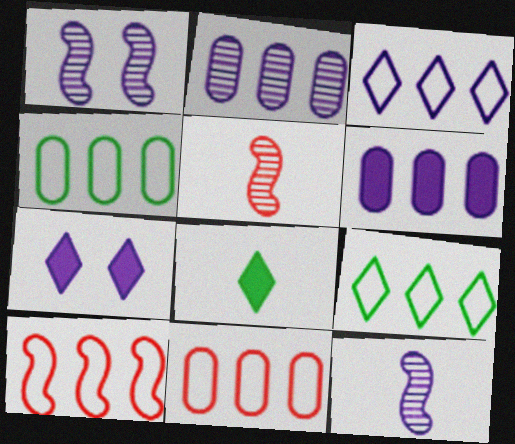[[1, 8, 11], 
[3, 4, 10], 
[4, 5, 7]]